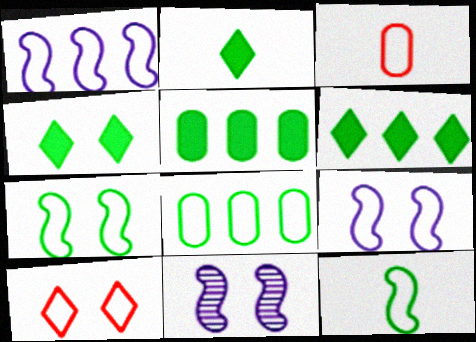[[2, 4, 6], 
[3, 6, 11]]